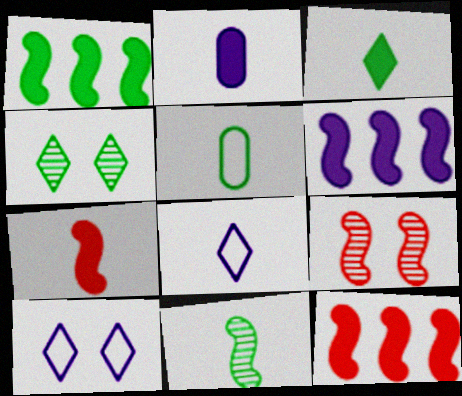[[1, 4, 5], 
[1, 6, 12], 
[2, 3, 7], 
[3, 5, 11]]